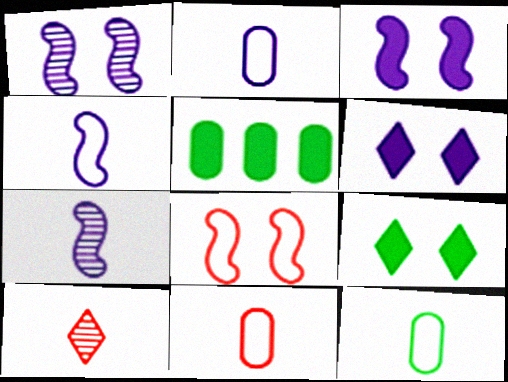[[2, 11, 12]]